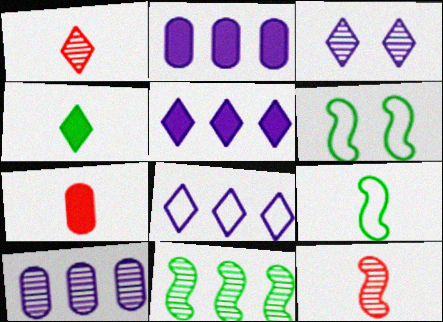[[1, 2, 6]]